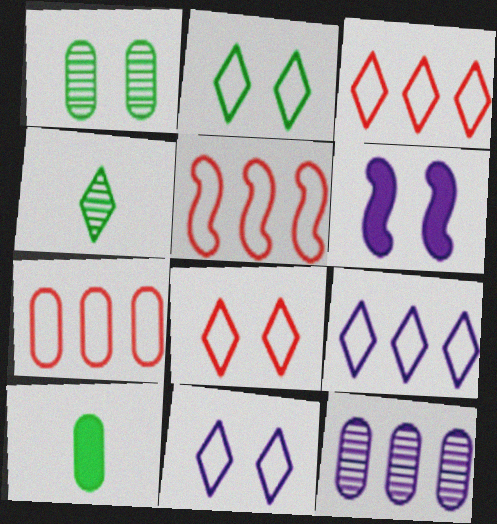[[1, 6, 8], 
[2, 8, 11], 
[3, 5, 7], 
[4, 6, 7]]